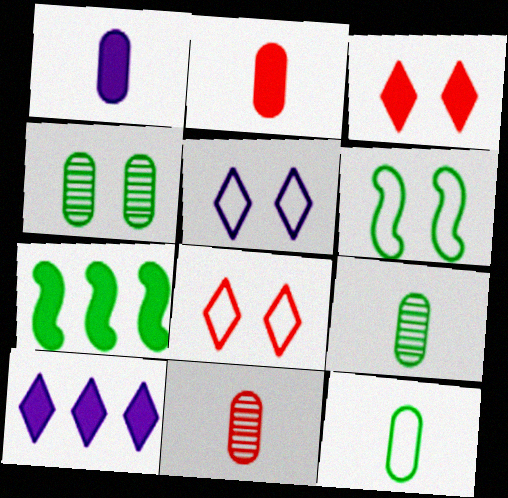[[1, 3, 7], 
[1, 11, 12], 
[5, 7, 11], 
[6, 10, 11]]